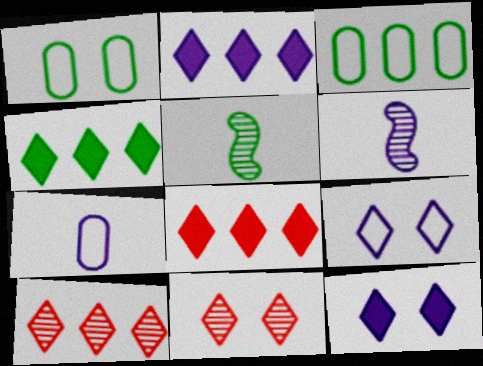[[1, 4, 5], 
[1, 6, 8], 
[2, 4, 8]]